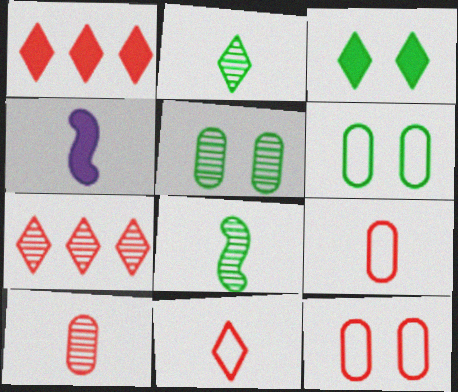[[2, 4, 9], 
[4, 6, 7]]